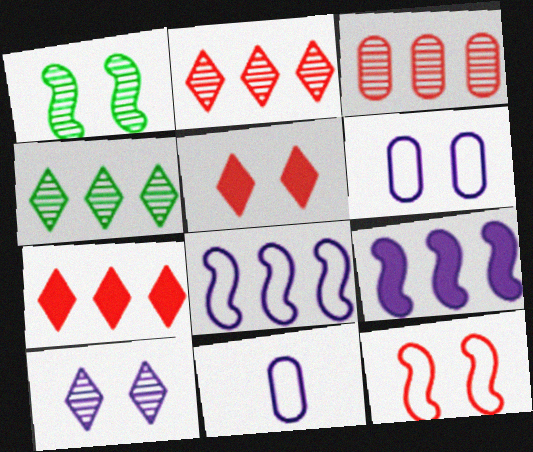[[1, 5, 6], 
[1, 7, 11], 
[9, 10, 11]]